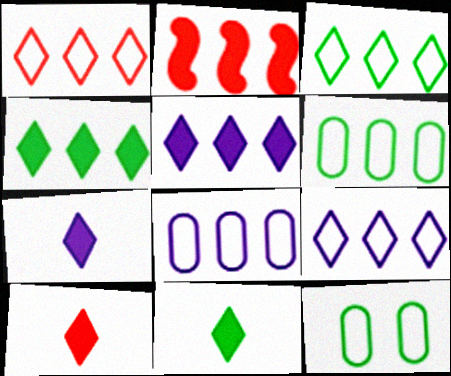[[1, 3, 9], 
[7, 10, 11]]